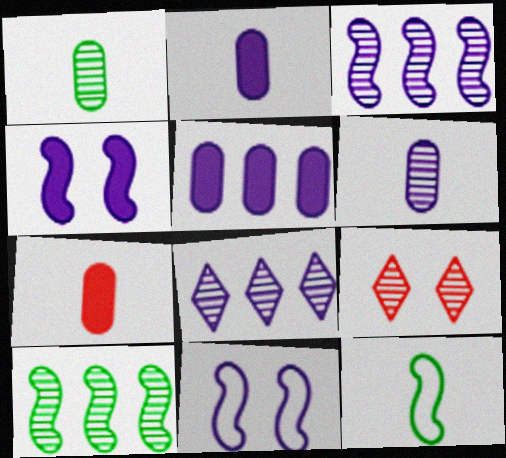[[1, 3, 9], 
[2, 8, 11], 
[5, 9, 12], 
[6, 9, 10]]